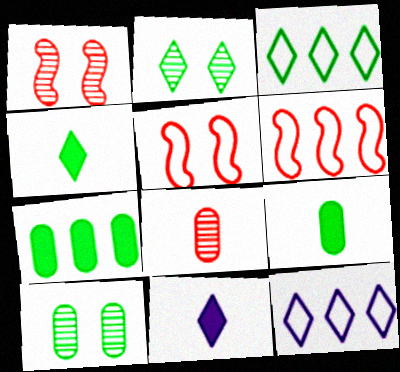[[1, 9, 12], 
[2, 3, 4], 
[6, 10, 11]]